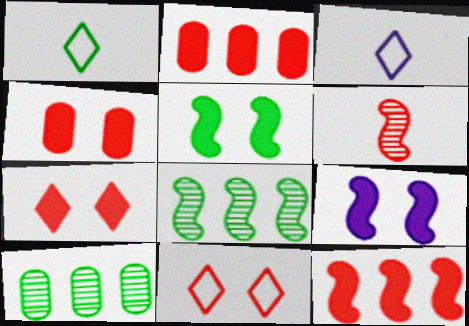[[1, 5, 10], 
[2, 6, 11], 
[3, 4, 8]]